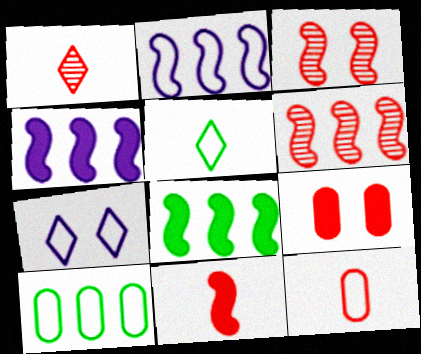[[1, 11, 12], 
[2, 6, 8]]